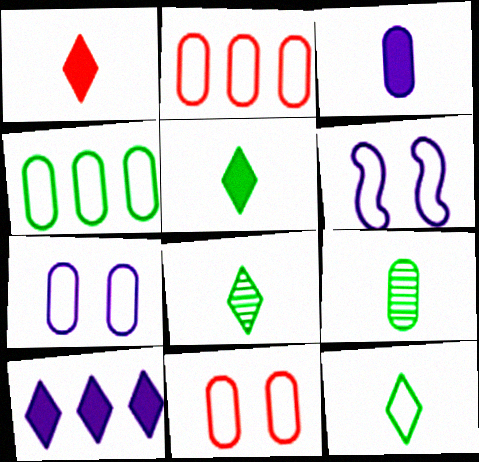[[2, 6, 12], 
[5, 8, 12]]